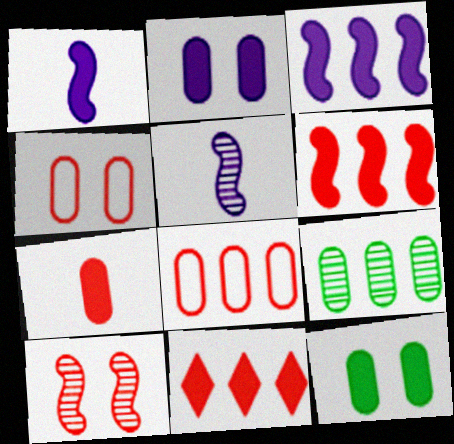[[1, 11, 12]]